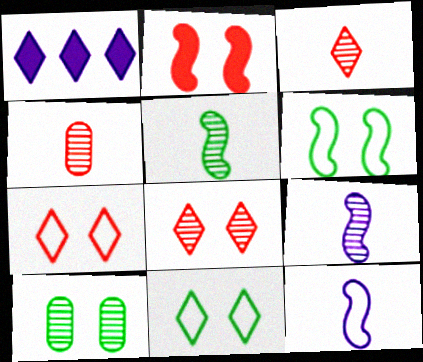[[1, 3, 11], 
[1, 4, 6]]